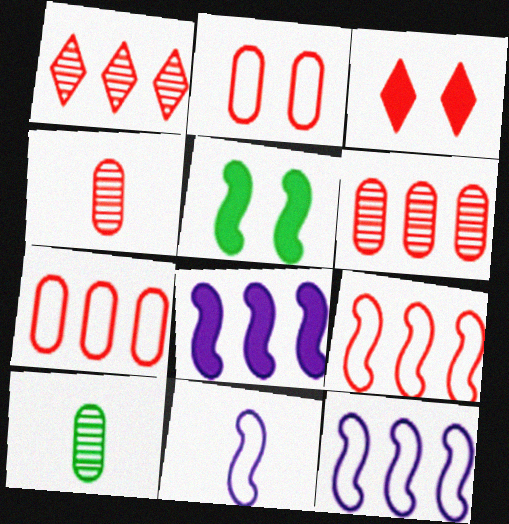[[3, 4, 9], 
[3, 10, 12]]